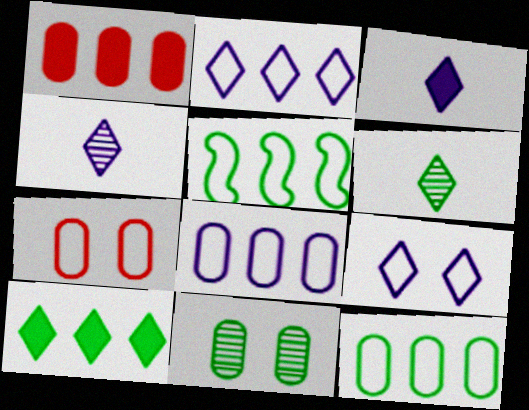[]